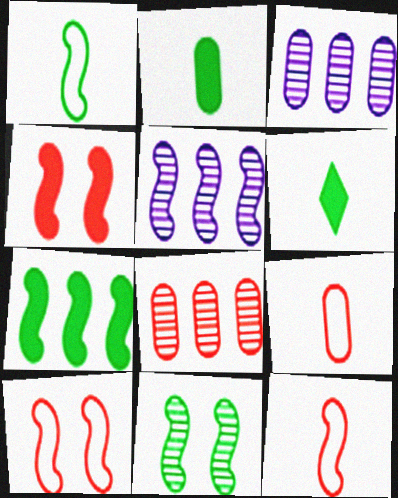[[1, 4, 5], 
[1, 7, 11], 
[3, 6, 10]]